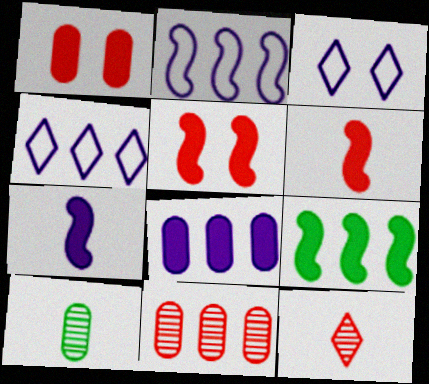[[4, 5, 10], 
[4, 9, 11], 
[5, 7, 9]]